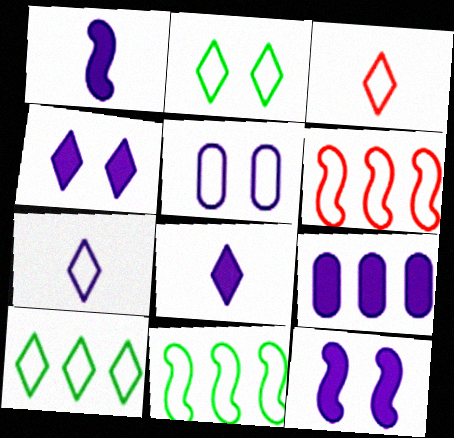[[1, 4, 9], 
[3, 5, 11], 
[8, 9, 12]]